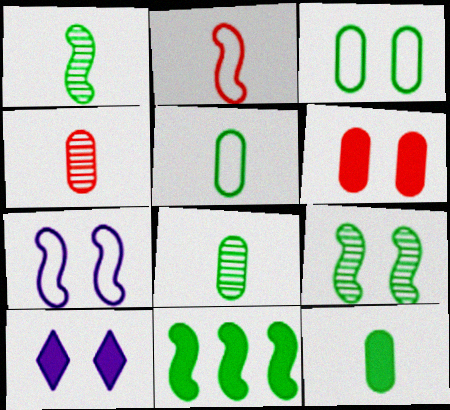[[5, 8, 12]]